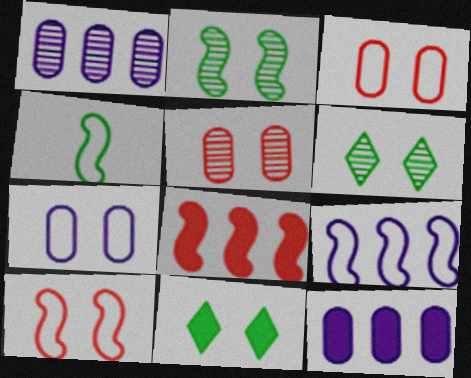[[4, 9, 10]]